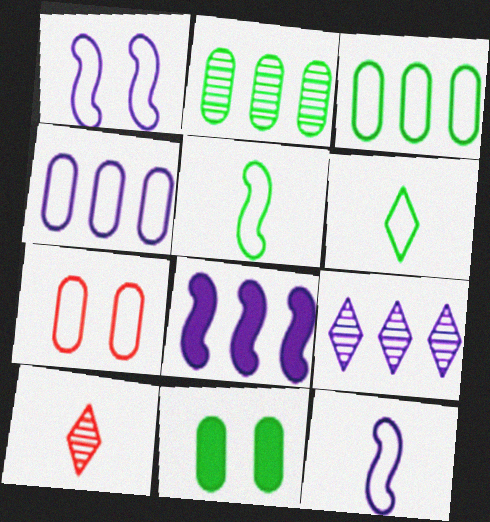[[4, 8, 9]]